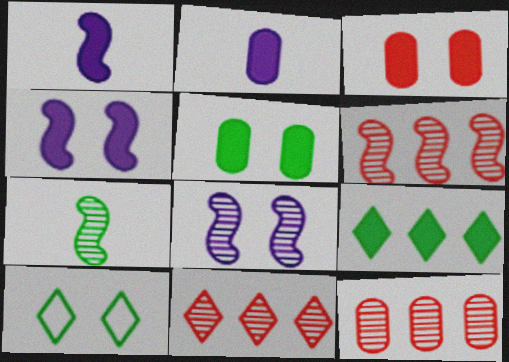[[1, 3, 9], 
[1, 10, 12], 
[2, 6, 10], 
[3, 8, 10], 
[6, 7, 8], 
[6, 11, 12]]